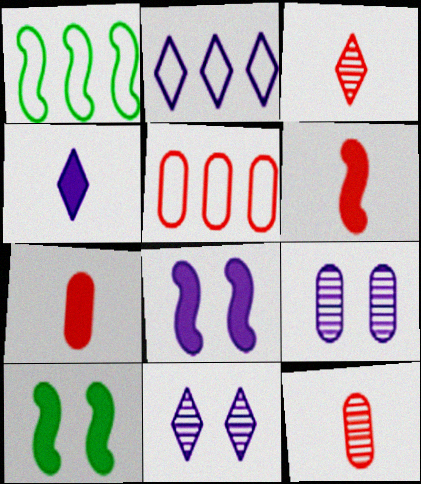[[1, 2, 5], 
[1, 7, 11], 
[2, 4, 11], 
[2, 10, 12]]